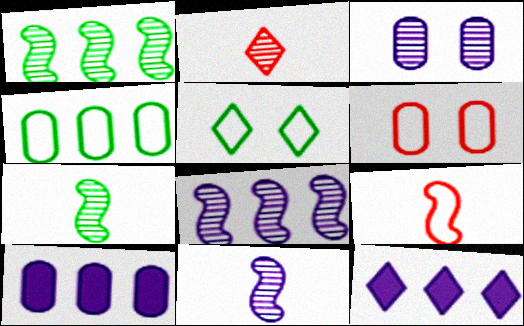[[1, 2, 3], 
[2, 5, 12], 
[6, 7, 12]]